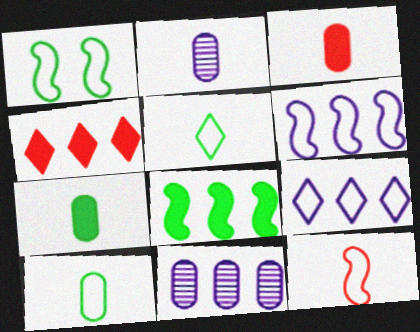[[1, 2, 4], 
[1, 6, 12], 
[2, 3, 10]]